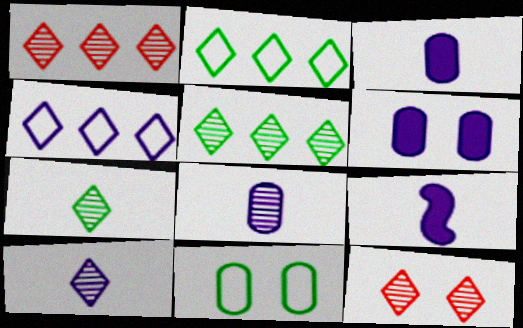[[1, 9, 11], 
[5, 10, 12]]